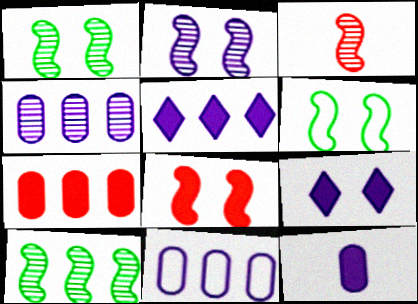[[2, 3, 10], 
[2, 6, 8]]